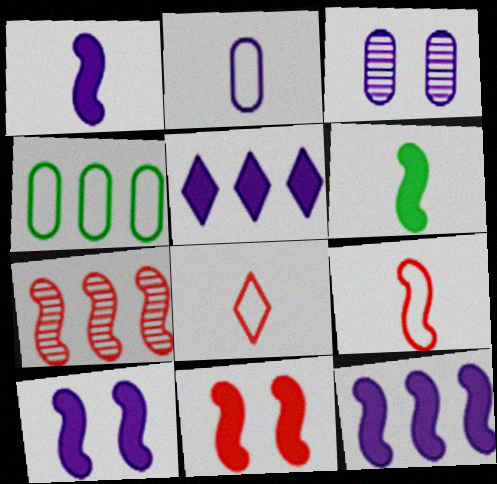[[1, 10, 12], 
[4, 5, 7], 
[6, 11, 12], 
[7, 9, 11]]